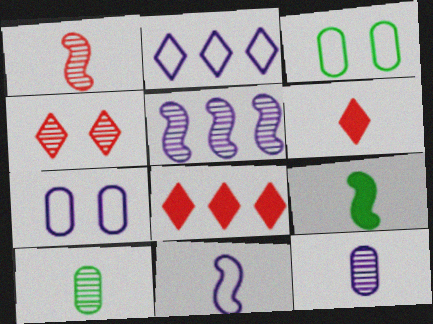[[1, 9, 11], 
[2, 7, 11], 
[3, 5, 6], 
[4, 5, 10], 
[6, 10, 11]]